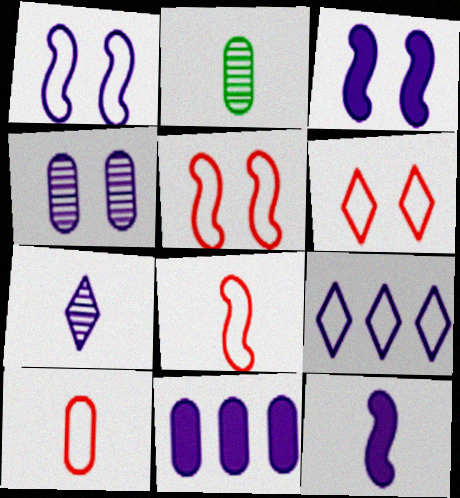[[1, 7, 11], 
[4, 9, 12]]